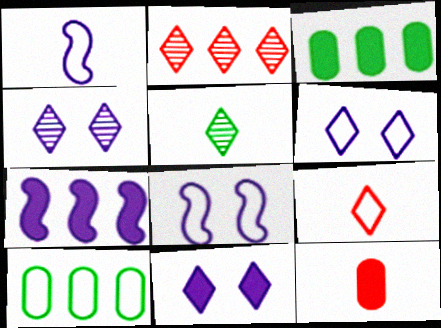[[1, 5, 12], 
[2, 4, 5], 
[2, 7, 10], 
[4, 6, 11], 
[8, 9, 10]]